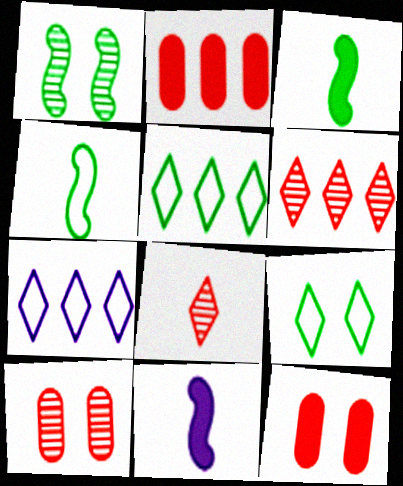[[3, 7, 10], 
[5, 10, 11]]